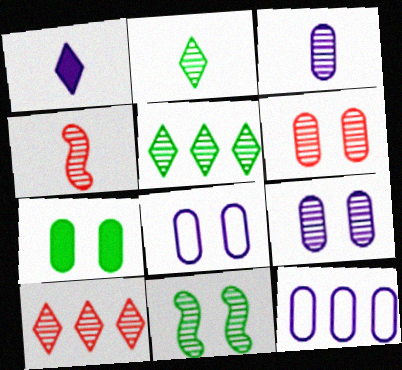[[2, 3, 4], 
[3, 10, 11], 
[4, 5, 9], 
[4, 6, 10], 
[6, 7, 8]]